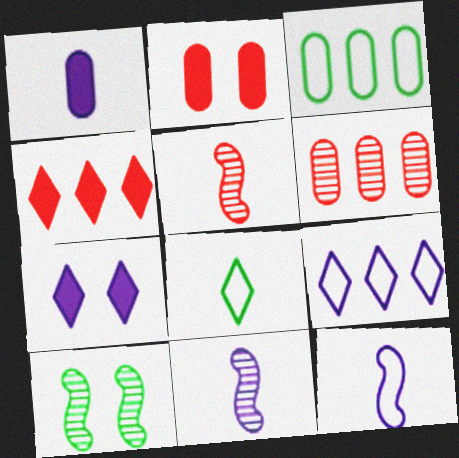[[1, 5, 8], 
[3, 5, 7]]